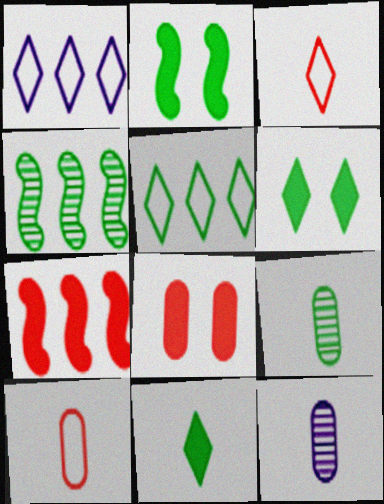[[2, 5, 9]]